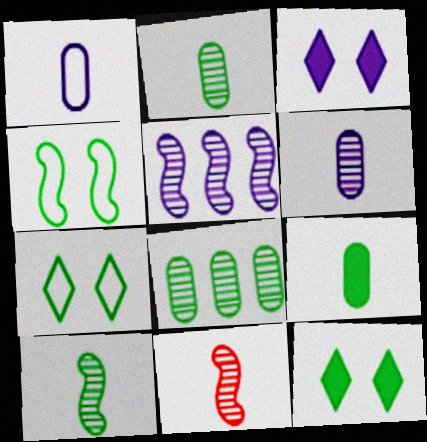[[1, 3, 5]]